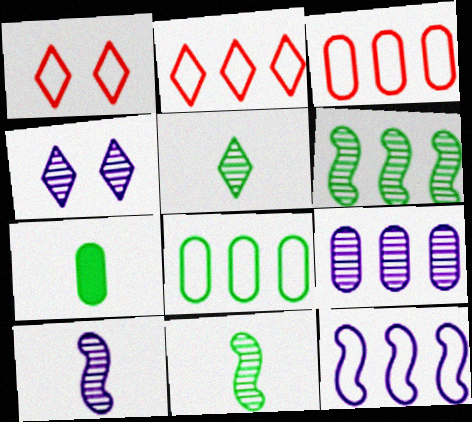[[2, 8, 12], 
[4, 9, 10]]